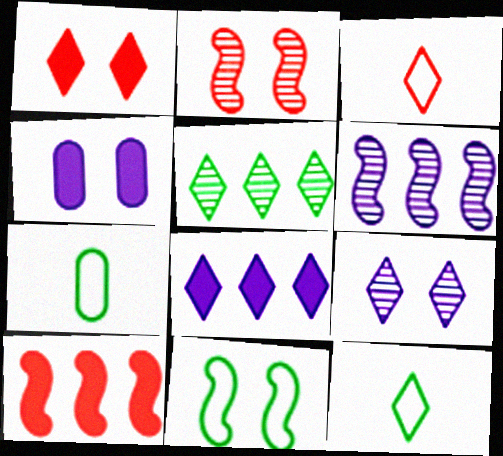[[1, 6, 7], 
[2, 7, 8], 
[7, 9, 10]]